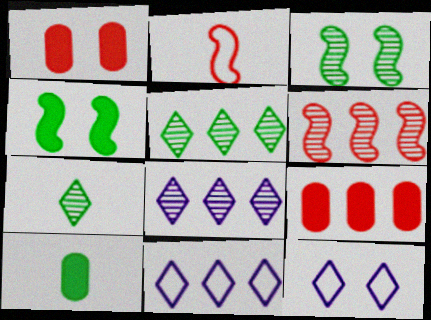[[1, 3, 12], 
[6, 10, 12]]